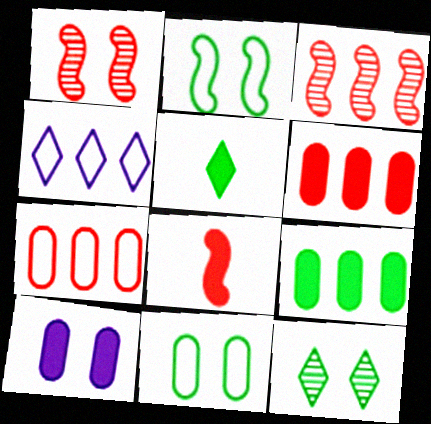[[3, 4, 9]]